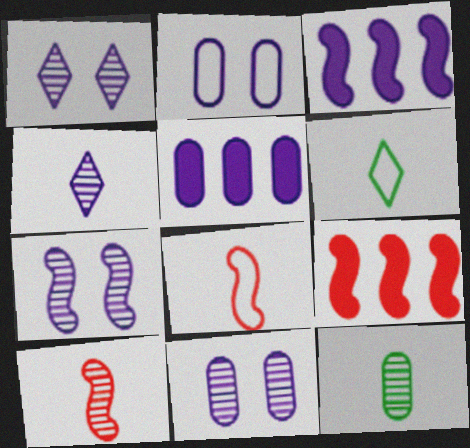[[1, 7, 11], 
[2, 3, 4], 
[4, 10, 12], 
[6, 9, 11]]